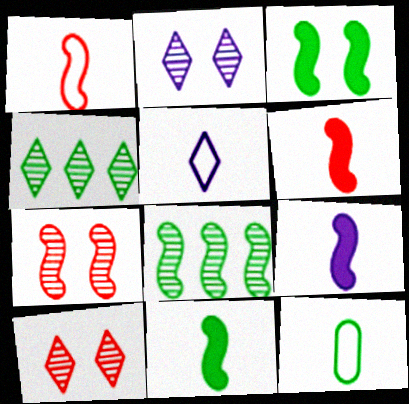[[1, 5, 12], 
[3, 4, 12], 
[6, 9, 11]]